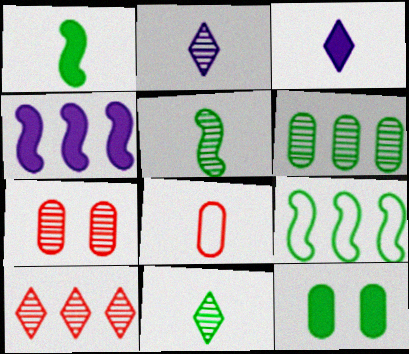[[1, 2, 8], 
[3, 5, 8], 
[3, 7, 9], 
[9, 11, 12]]